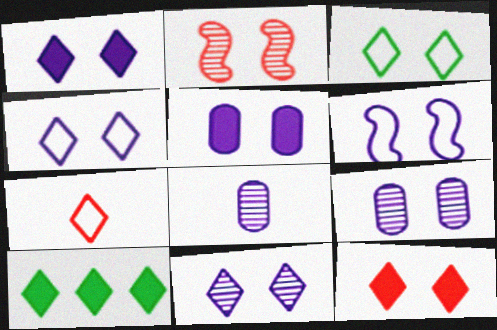[[1, 4, 11], 
[1, 6, 9], 
[2, 3, 5], 
[3, 11, 12], 
[5, 6, 11], 
[7, 10, 11]]